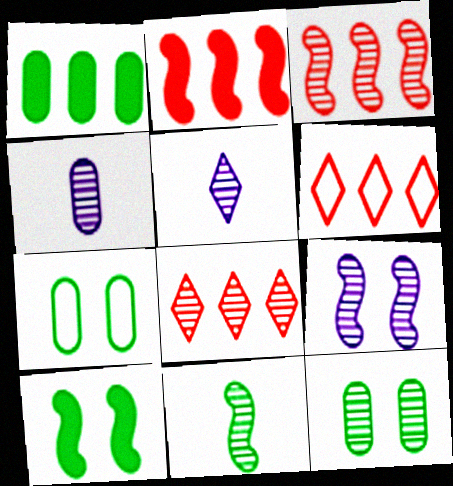[[2, 5, 7], 
[3, 5, 12], 
[3, 9, 11], 
[4, 6, 10]]